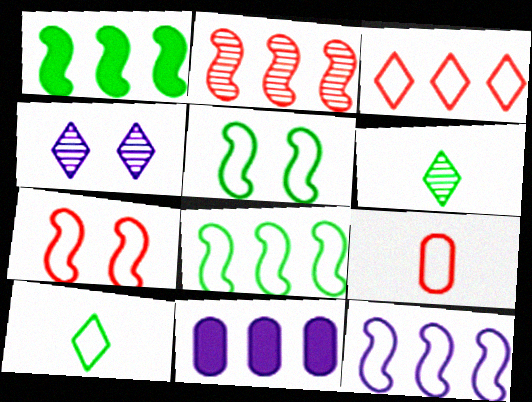[[1, 2, 12], 
[1, 4, 9], 
[3, 7, 9], 
[6, 7, 11]]